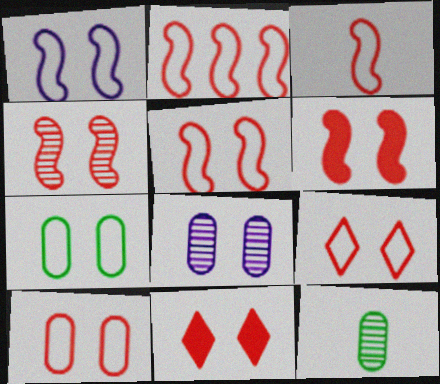[[1, 7, 9], 
[2, 3, 5], 
[4, 5, 6], 
[4, 10, 11], 
[5, 9, 10]]